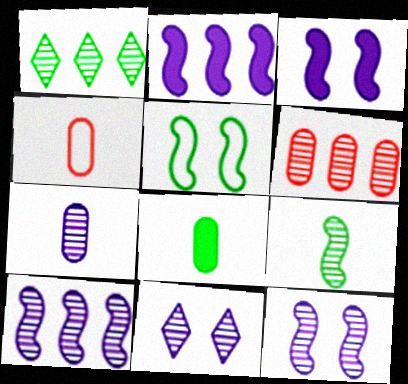[[1, 3, 4], 
[1, 5, 8], 
[1, 6, 10], 
[4, 7, 8], 
[6, 9, 11], 
[7, 10, 11]]